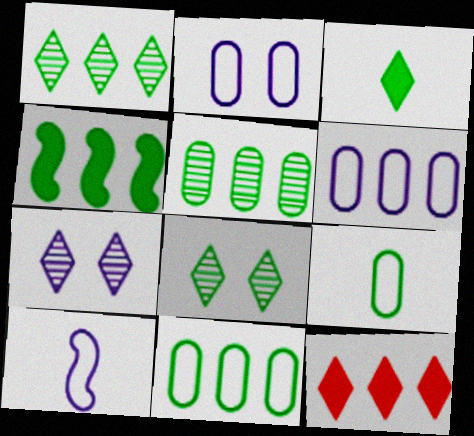[[1, 4, 11], 
[4, 8, 9]]